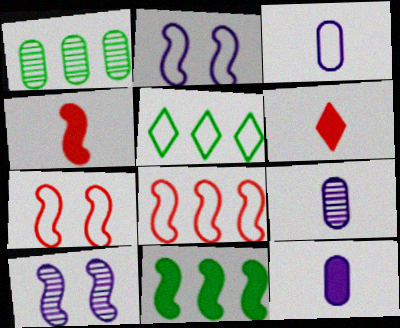[[1, 2, 6], 
[1, 5, 11], 
[3, 5, 7], 
[3, 9, 12]]